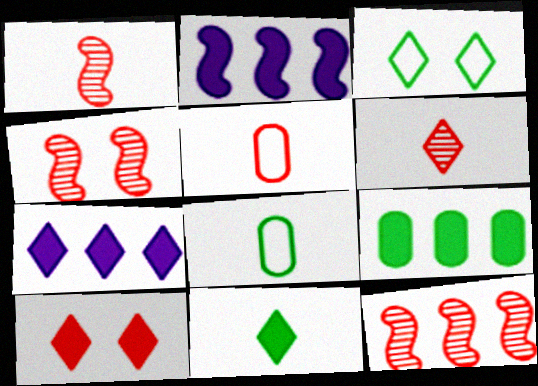[[1, 4, 12], 
[3, 6, 7], 
[4, 7, 8], 
[5, 10, 12], 
[7, 10, 11]]